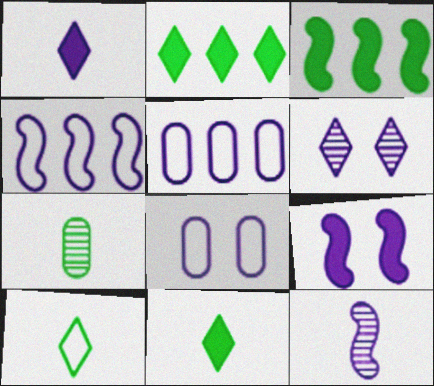[[4, 9, 12], 
[6, 8, 9]]